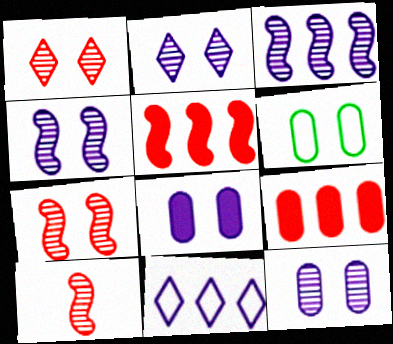[[2, 4, 12]]